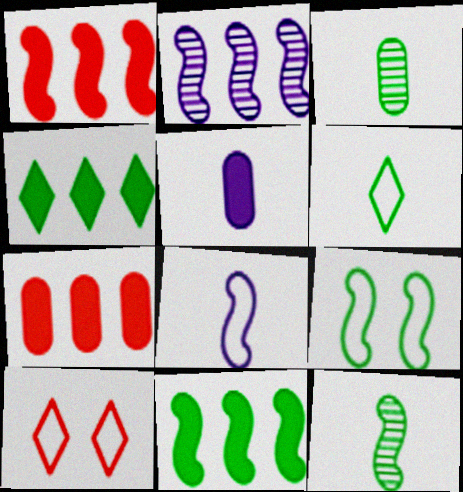[[3, 4, 9], 
[9, 11, 12]]